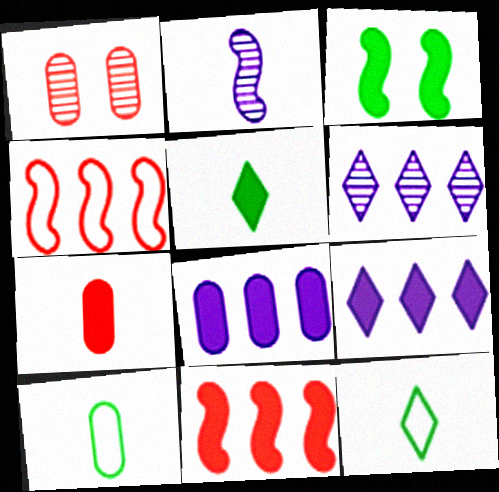[[1, 8, 10], 
[2, 3, 4], 
[2, 7, 12], 
[3, 7, 9]]